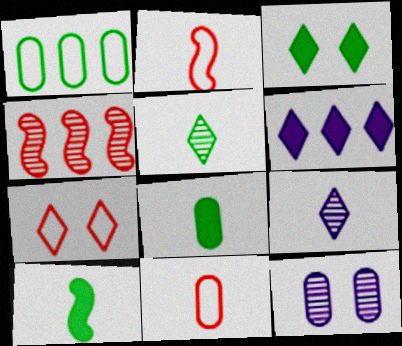[[1, 4, 6], 
[2, 8, 9], 
[4, 5, 12], 
[5, 6, 7], 
[9, 10, 11]]